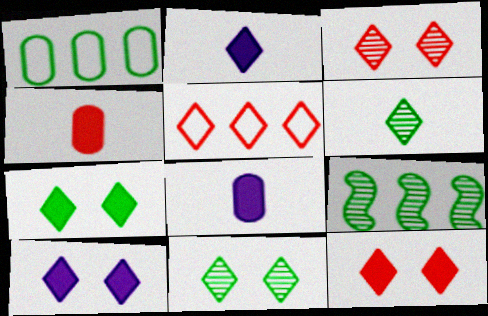[[2, 5, 11], 
[5, 6, 10], 
[7, 10, 12]]